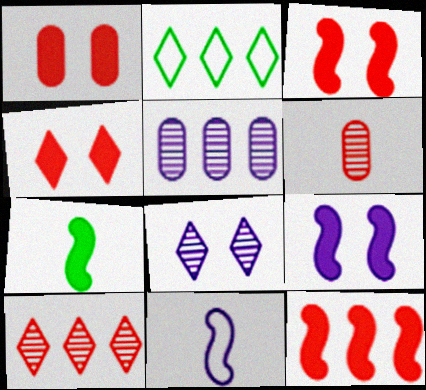[[1, 3, 4], 
[2, 5, 12], 
[2, 6, 9], 
[7, 9, 12]]